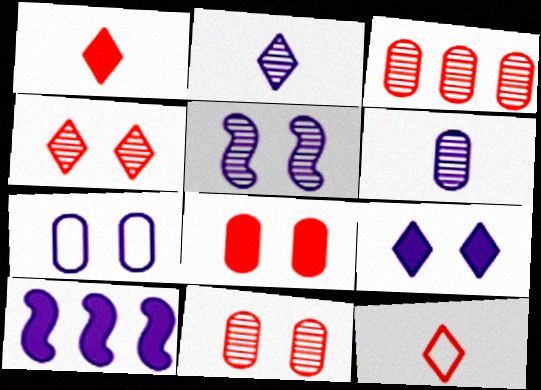[[2, 7, 10], 
[5, 7, 9]]